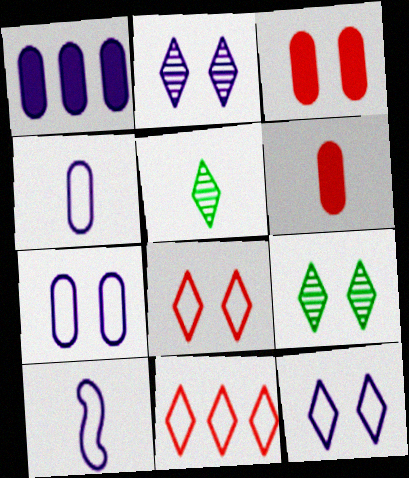[[1, 2, 10], 
[5, 6, 10]]